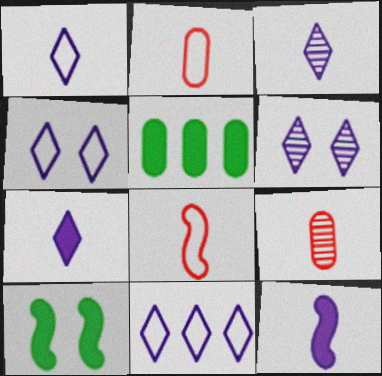[[1, 3, 7], 
[1, 4, 11], 
[5, 6, 8], 
[6, 7, 11], 
[9, 10, 11]]